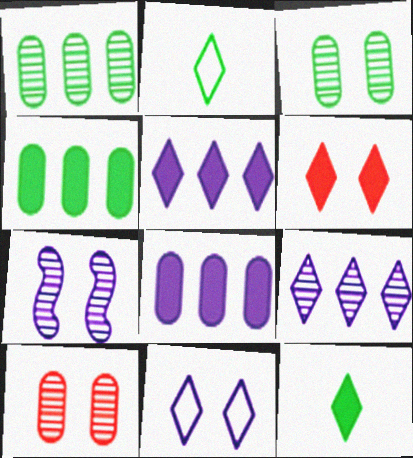[[2, 6, 9], 
[5, 6, 12]]